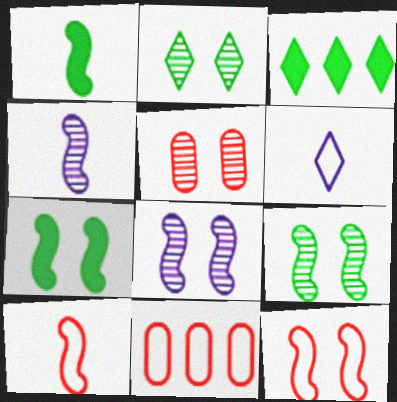[[1, 4, 10], 
[2, 5, 8], 
[7, 8, 12]]